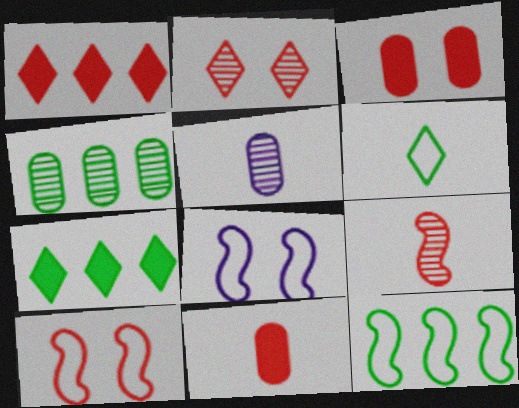[[2, 3, 10], 
[4, 7, 12], 
[5, 7, 10]]